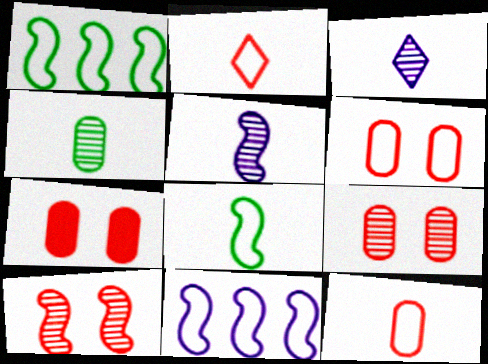[[1, 3, 7], 
[6, 7, 9]]